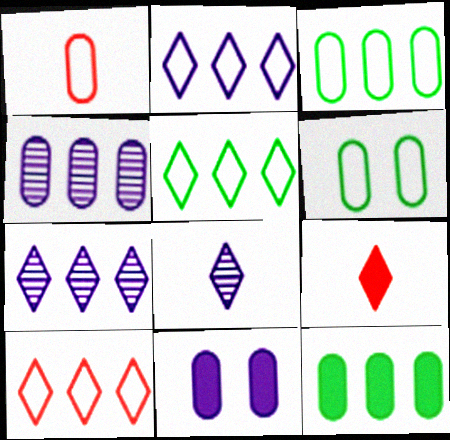[[2, 5, 10]]